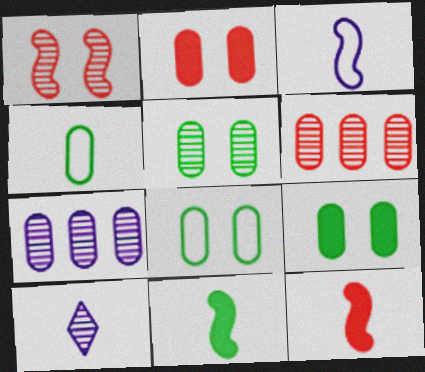[[2, 4, 7], 
[4, 10, 12], 
[5, 8, 9]]